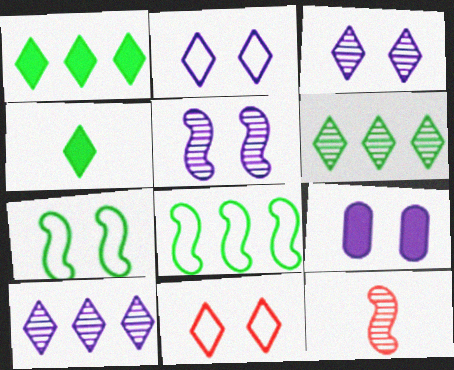[[2, 5, 9], 
[4, 10, 11]]